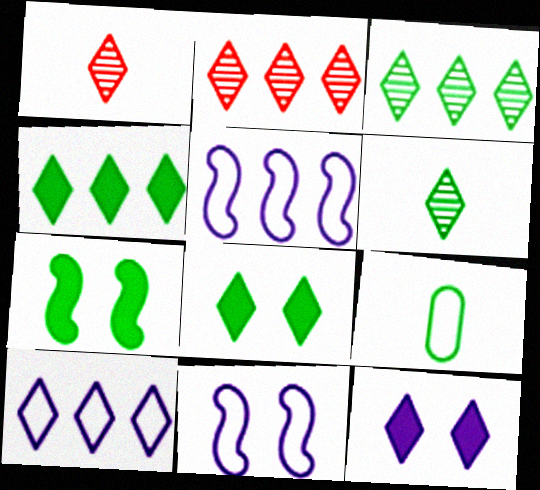[[1, 8, 10], 
[2, 4, 10], 
[3, 7, 9]]